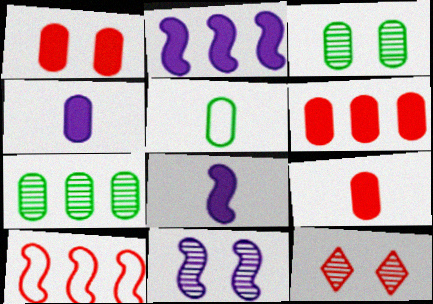[[1, 6, 9], 
[2, 5, 12], 
[3, 11, 12], 
[9, 10, 12]]